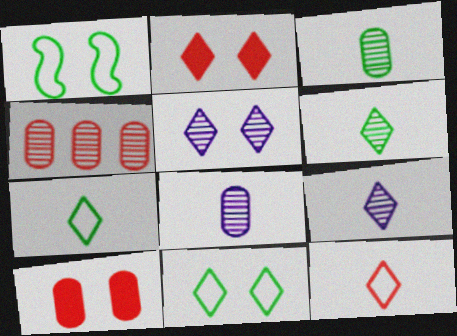[[1, 5, 10], 
[2, 5, 11]]